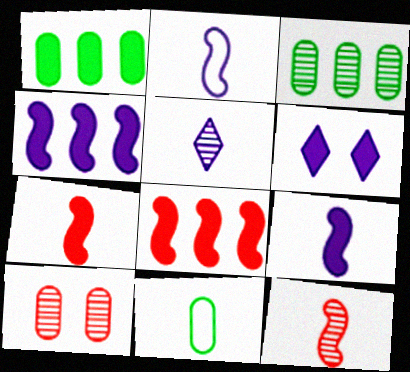[[1, 6, 7], 
[5, 7, 11]]